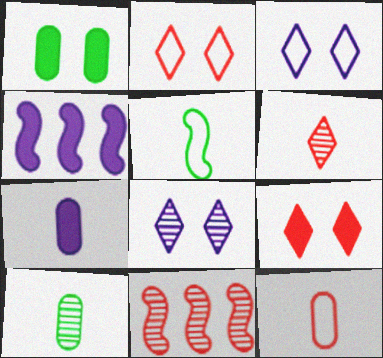[[2, 4, 10], 
[5, 6, 7], 
[7, 10, 12], 
[8, 10, 11], 
[9, 11, 12]]